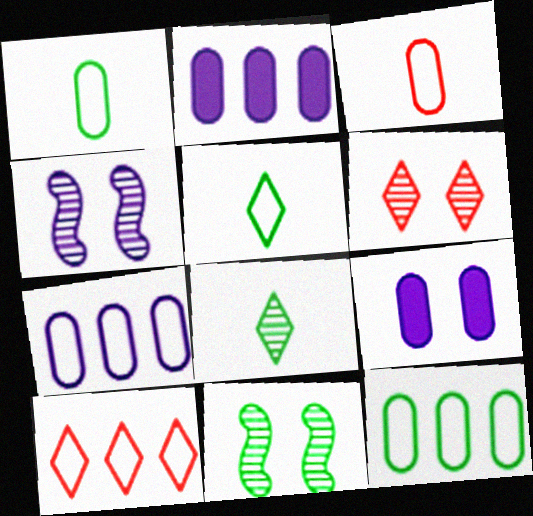[]